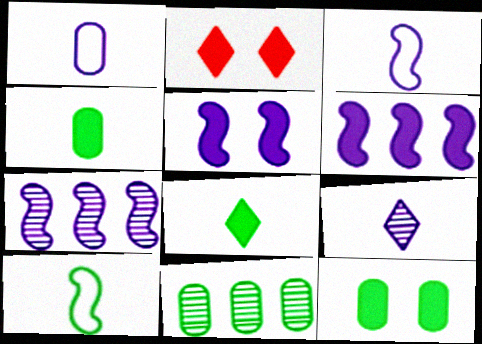[[2, 3, 11], 
[2, 4, 6], 
[2, 5, 12], 
[3, 5, 7]]